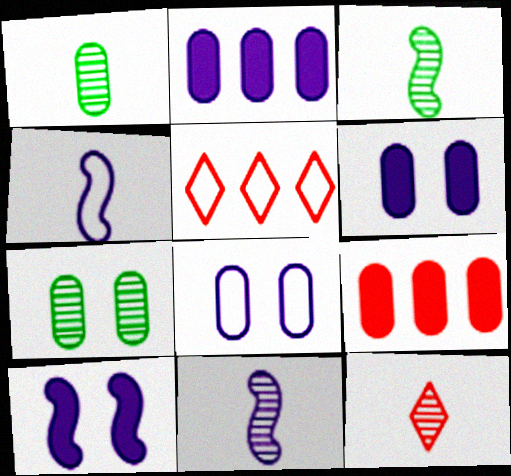[[1, 5, 10], 
[1, 8, 9], 
[1, 11, 12], 
[3, 5, 6]]